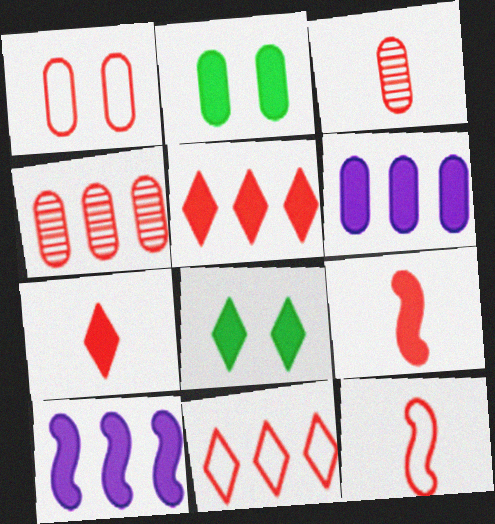[[1, 11, 12], 
[2, 7, 10], 
[3, 7, 12], 
[6, 8, 9]]